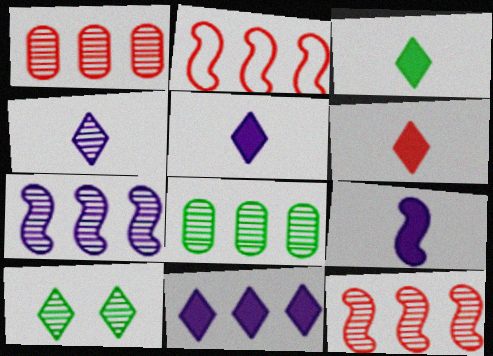[[2, 8, 11], 
[3, 5, 6]]